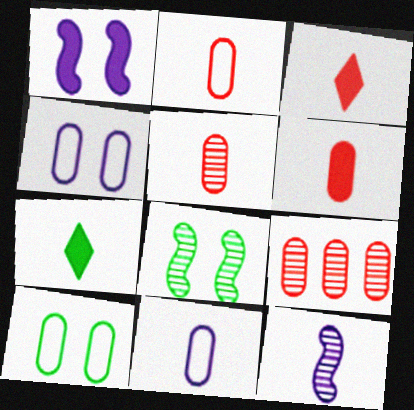[[2, 5, 6], 
[2, 7, 12]]